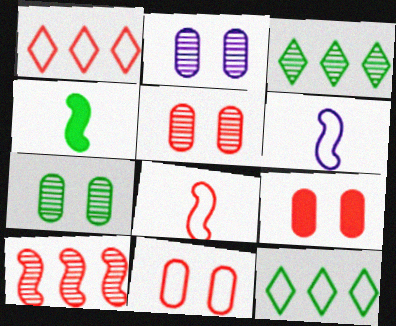[[1, 2, 4], 
[1, 8, 11], 
[2, 5, 7], 
[3, 6, 9], 
[4, 7, 12], 
[5, 9, 11], 
[6, 11, 12]]